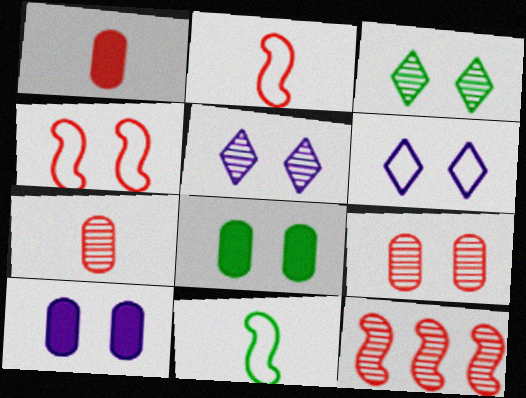[[3, 4, 10], 
[4, 5, 8]]